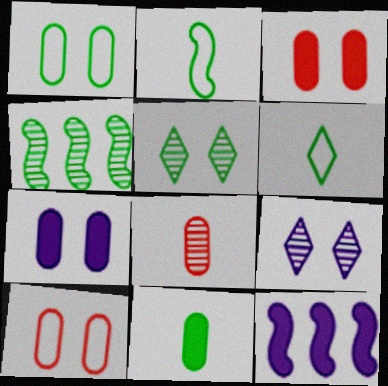[[4, 8, 9]]